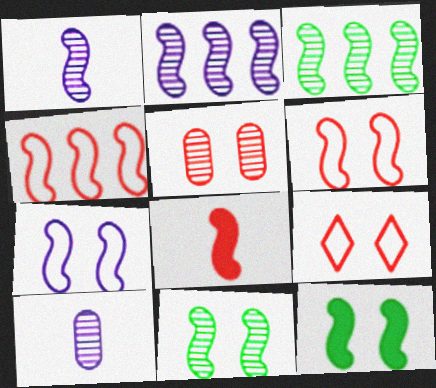[[1, 4, 12], 
[3, 7, 8]]